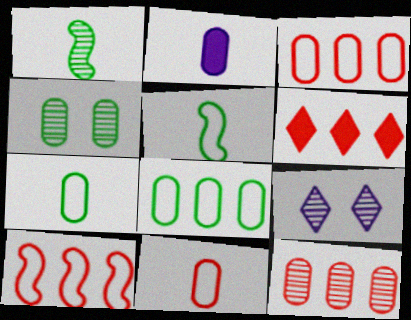[[1, 9, 12], 
[2, 3, 4], 
[6, 10, 12]]